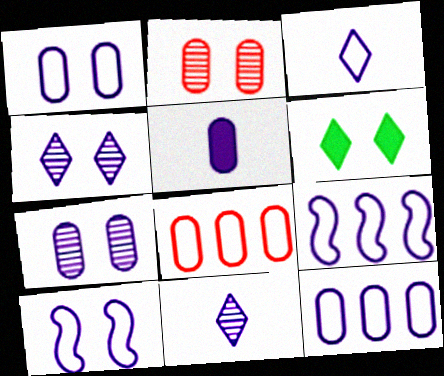[[1, 3, 9], 
[2, 6, 10], 
[3, 10, 12], 
[4, 5, 9], 
[5, 7, 12]]